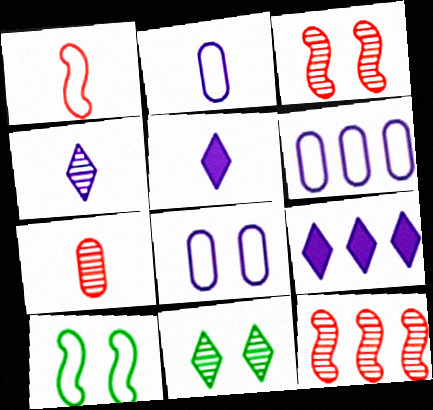[[2, 6, 8], 
[7, 9, 10]]